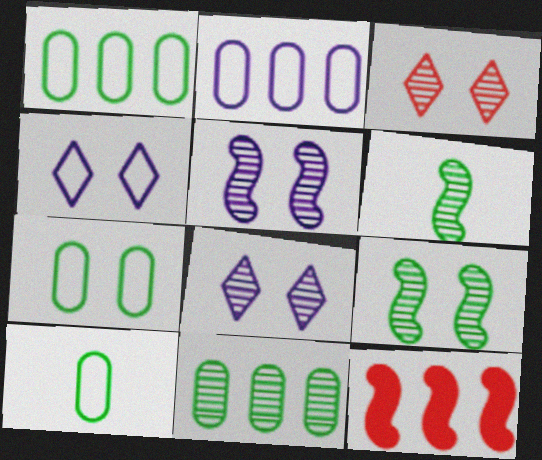[[1, 7, 10], 
[8, 10, 12]]